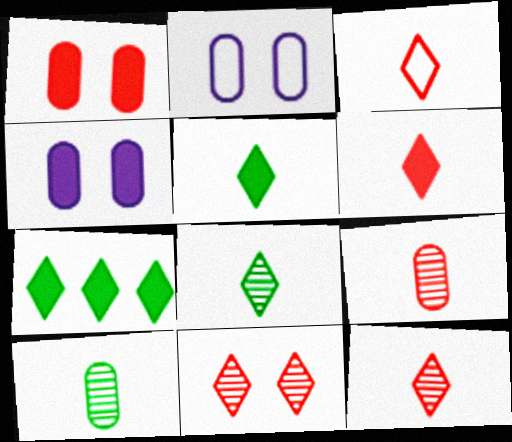[[3, 6, 12]]